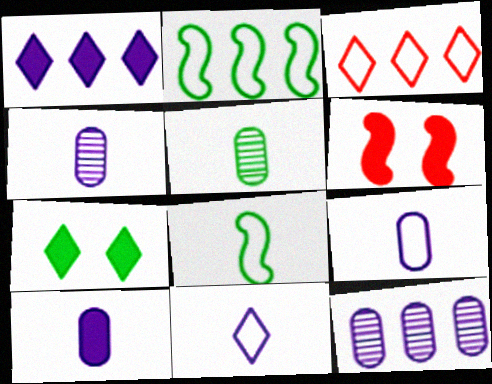[[2, 5, 7], 
[4, 9, 10]]